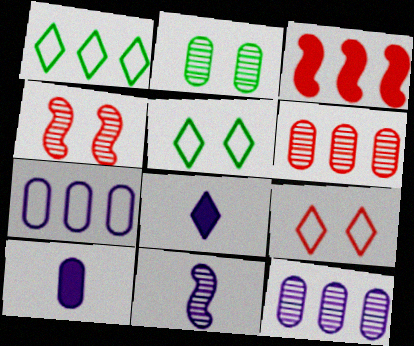[[1, 3, 12], 
[1, 4, 10]]